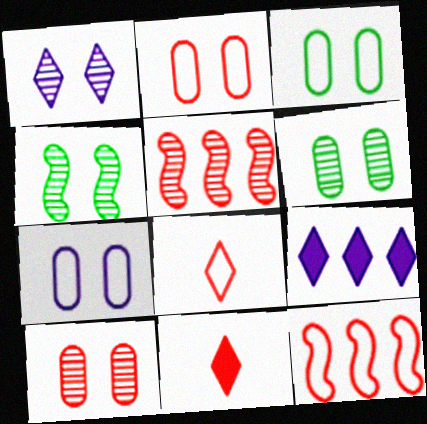[[1, 4, 10], 
[2, 3, 7], 
[2, 5, 11], 
[2, 8, 12], 
[10, 11, 12]]